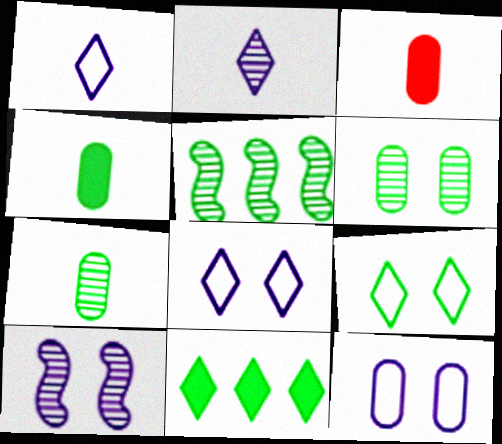[[3, 5, 8], 
[4, 5, 9]]